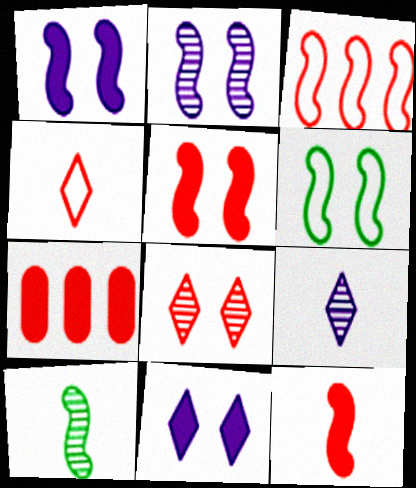[[1, 3, 10], 
[2, 5, 6], 
[6, 7, 9]]